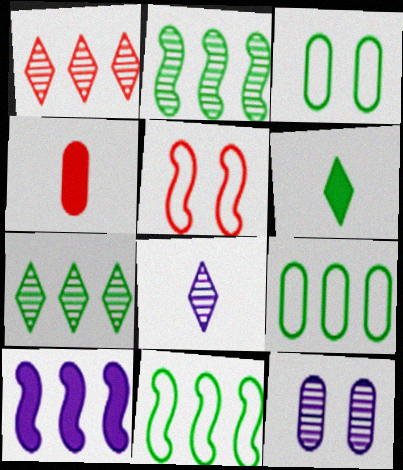[[1, 4, 5], 
[1, 9, 10], 
[2, 3, 6], 
[4, 9, 12]]